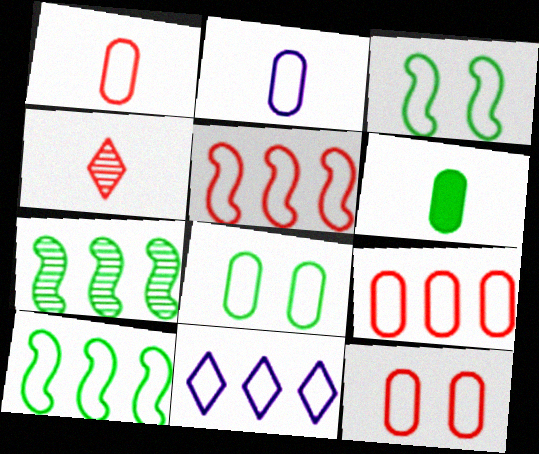[[1, 3, 11], 
[1, 9, 12], 
[2, 8, 9], 
[9, 10, 11]]